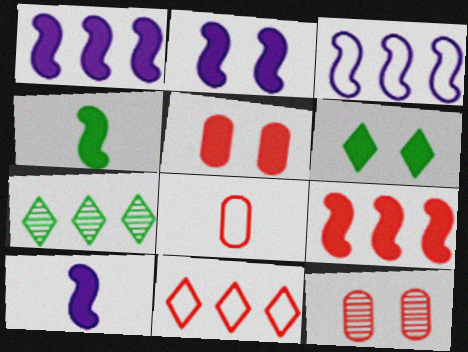[[1, 2, 10], 
[2, 4, 9], 
[2, 5, 6], 
[2, 7, 8]]